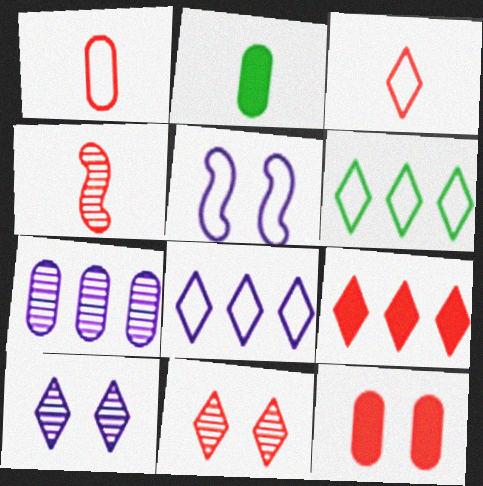[[1, 5, 6], 
[3, 9, 11]]